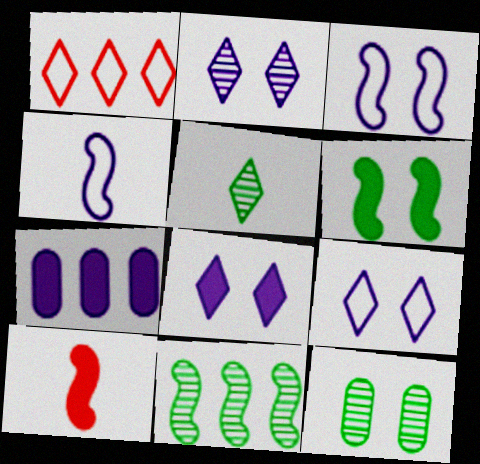[[1, 5, 8], 
[1, 7, 11], 
[2, 4, 7], 
[2, 8, 9], 
[3, 10, 11], 
[5, 11, 12]]